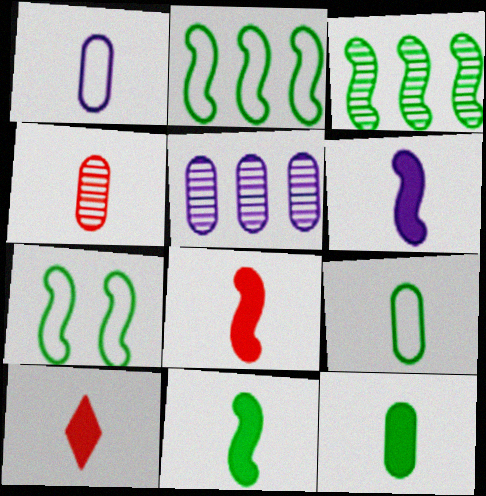[[1, 4, 12], 
[3, 7, 11], 
[5, 7, 10], 
[6, 8, 11], 
[6, 10, 12]]